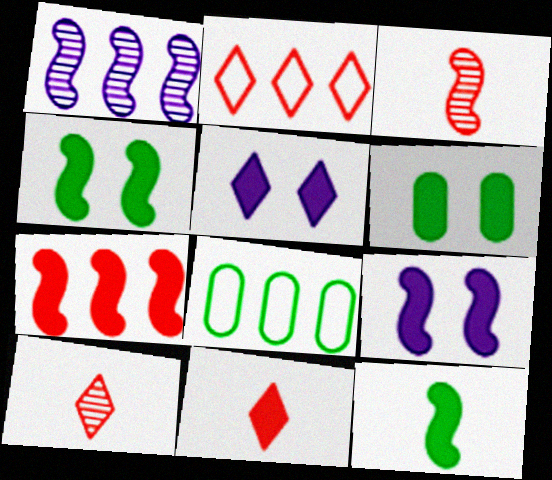[[3, 5, 8], 
[7, 9, 12], 
[8, 9, 10]]